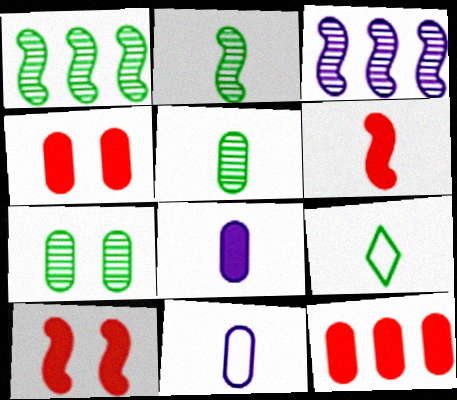[[3, 4, 9], 
[7, 11, 12]]